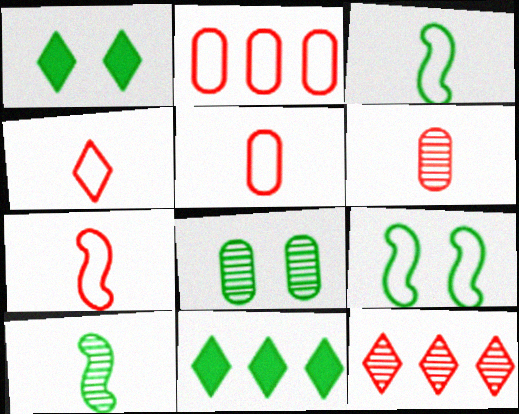[[1, 8, 9], 
[3, 8, 11], 
[4, 5, 7]]